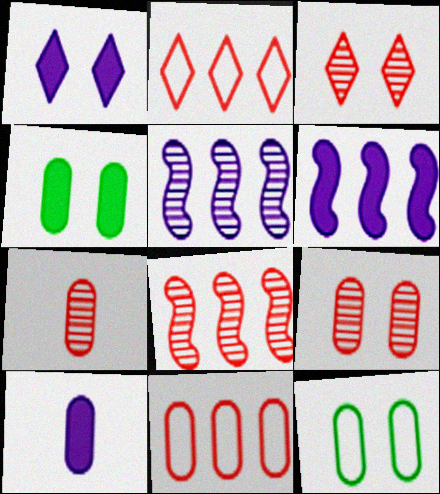[[1, 6, 10], 
[3, 7, 8]]